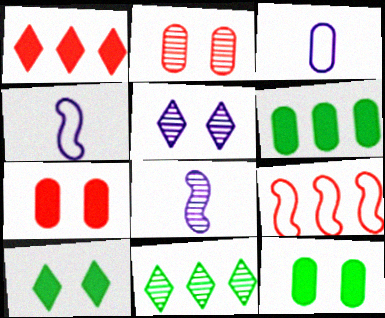[[2, 3, 6], 
[2, 8, 11], 
[4, 7, 11]]